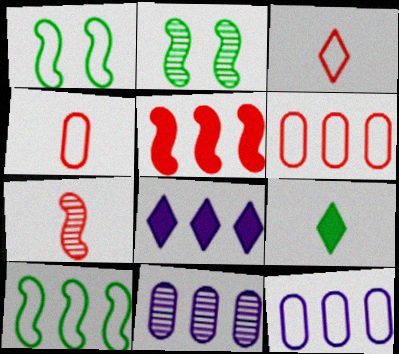[[1, 3, 12], 
[2, 4, 8]]